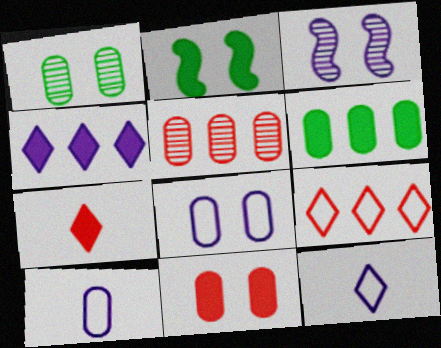[[1, 8, 11], 
[2, 5, 12], 
[3, 4, 10]]